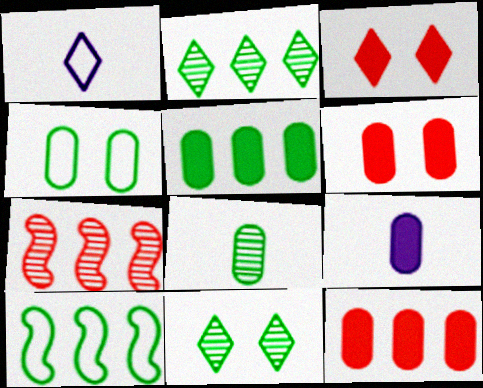[[1, 2, 3], 
[2, 5, 10], 
[4, 5, 8], 
[5, 6, 9]]